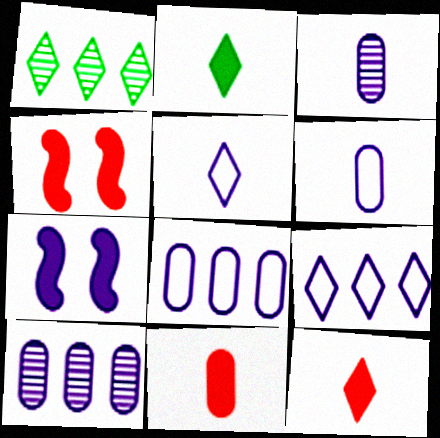[[1, 4, 6], 
[3, 7, 9], 
[5, 7, 10]]